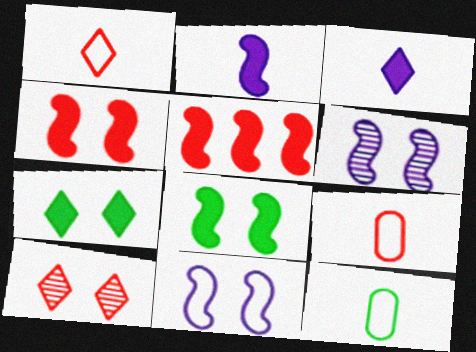[[2, 5, 8], 
[5, 9, 10]]